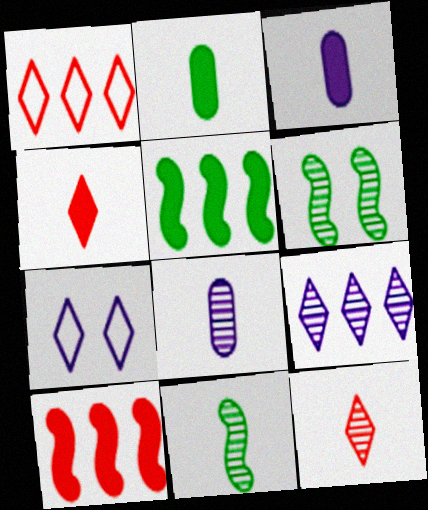[[1, 3, 6], 
[8, 11, 12]]